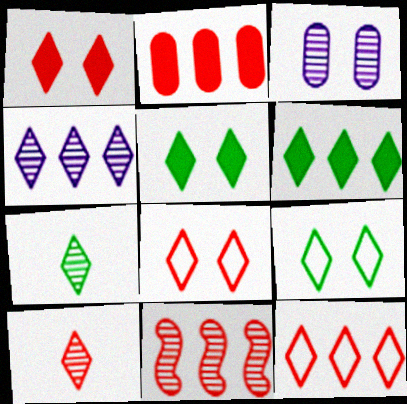[[1, 10, 12], 
[2, 11, 12], 
[3, 7, 11], 
[4, 6, 12], 
[6, 7, 9]]